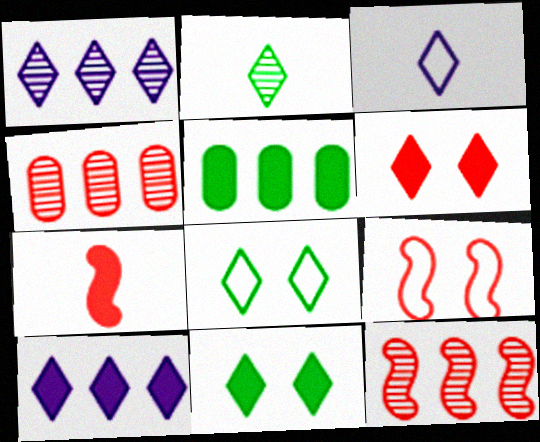[[7, 9, 12]]